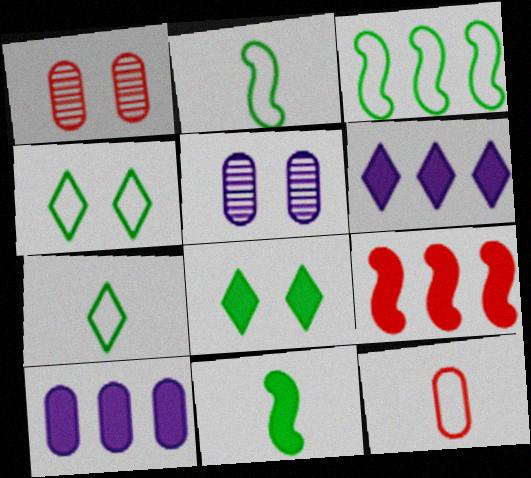[[1, 2, 6], 
[5, 7, 9]]